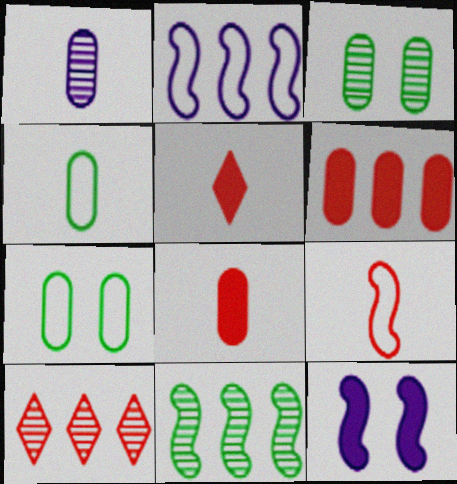[[1, 4, 8], 
[1, 6, 7], 
[2, 3, 5], 
[4, 10, 12], 
[9, 11, 12]]